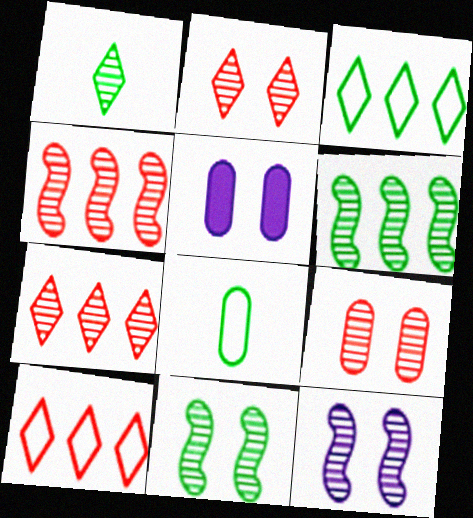[]